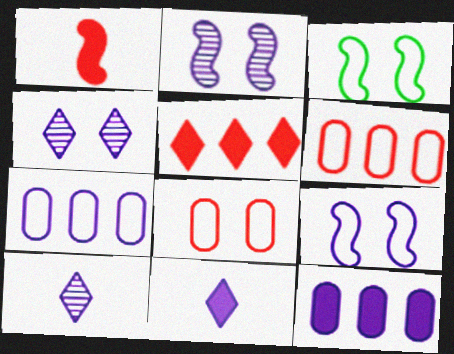[[2, 7, 11], 
[9, 10, 12]]